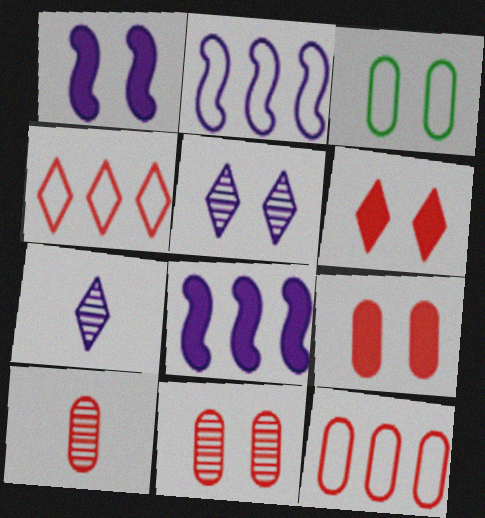[[9, 10, 12]]